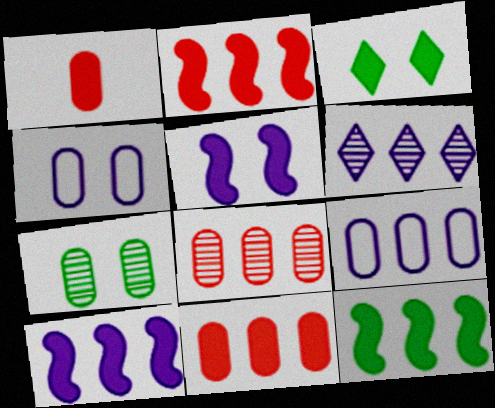[[1, 3, 10], 
[1, 7, 9], 
[2, 10, 12], 
[6, 9, 10]]